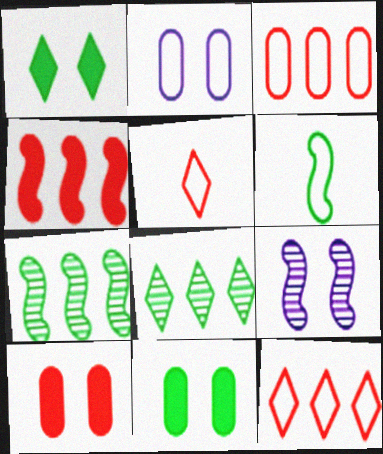[[2, 6, 12], 
[4, 6, 9], 
[6, 8, 11]]